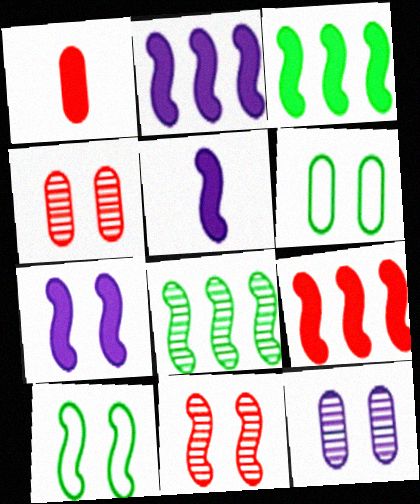[[2, 3, 9], 
[2, 5, 7], 
[7, 10, 11]]